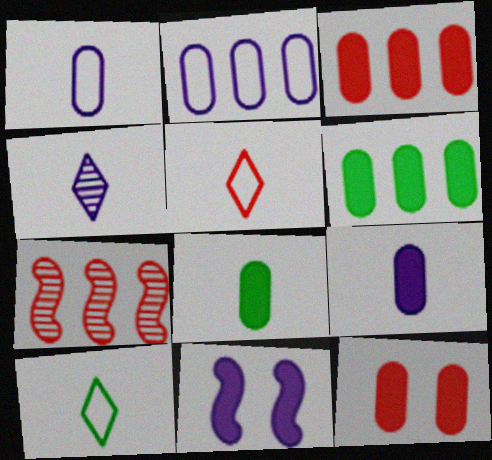[[2, 4, 11], 
[5, 7, 12], 
[6, 9, 12]]